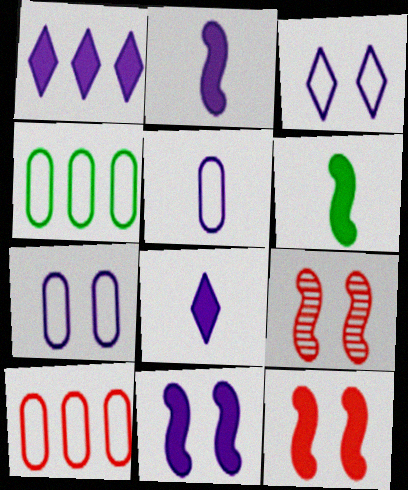[[4, 8, 9]]